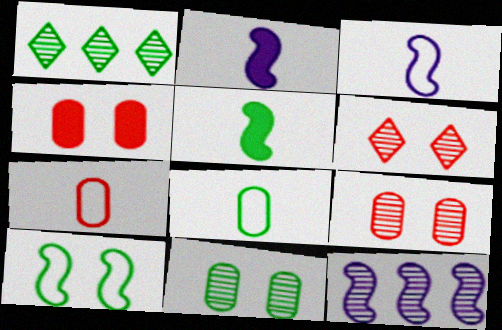[[1, 3, 4]]